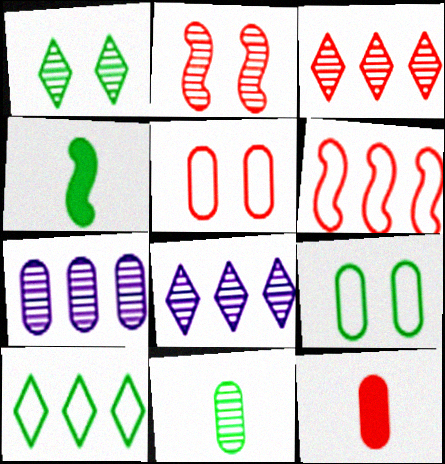[[2, 8, 11], 
[4, 5, 8], 
[7, 9, 12]]